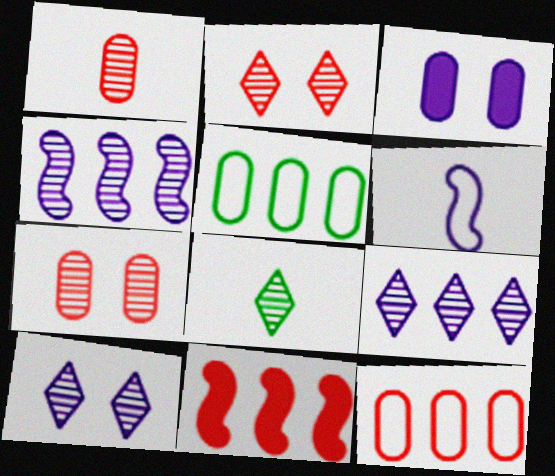[[1, 3, 5], 
[2, 8, 9], 
[3, 6, 9], 
[4, 7, 8], 
[5, 9, 11]]